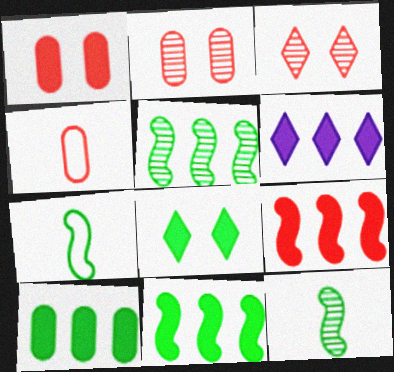[[2, 6, 7], 
[3, 4, 9], 
[6, 9, 10]]